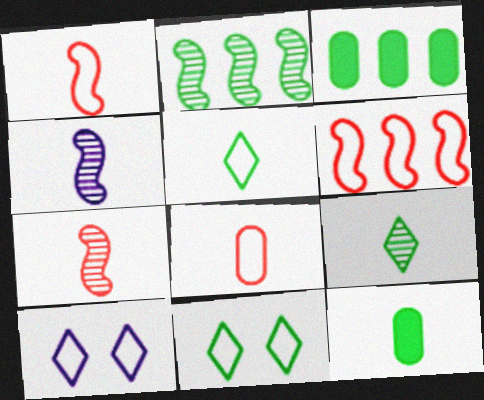[[2, 11, 12], 
[3, 7, 10]]